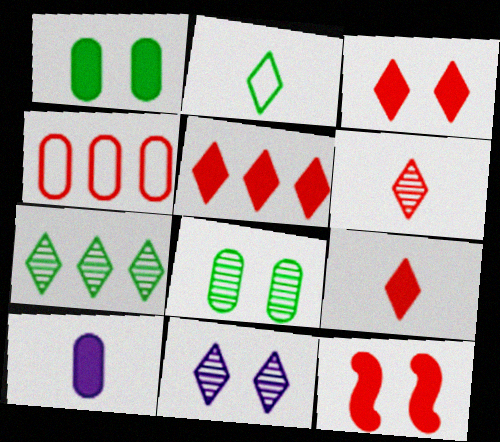[[2, 5, 11], 
[3, 5, 9], 
[4, 6, 12], 
[4, 8, 10], 
[6, 7, 11]]